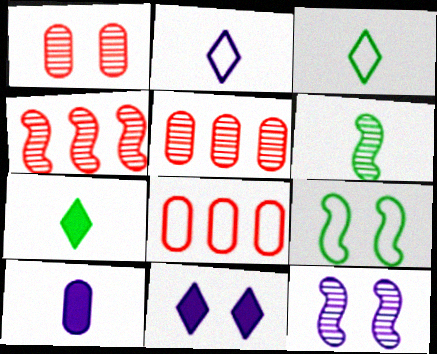[[1, 9, 11], 
[2, 8, 9], 
[4, 6, 12], 
[6, 8, 11], 
[7, 8, 12]]